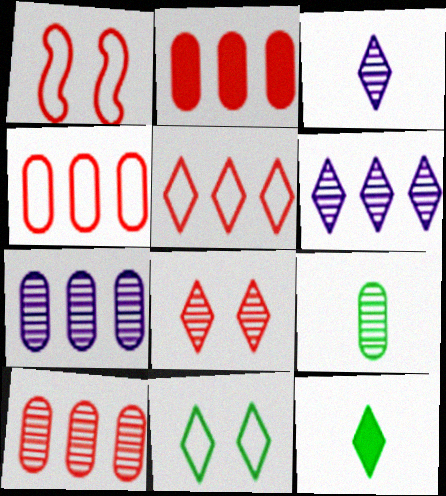[[1, 7, 12], 
[2, 4, 10]]